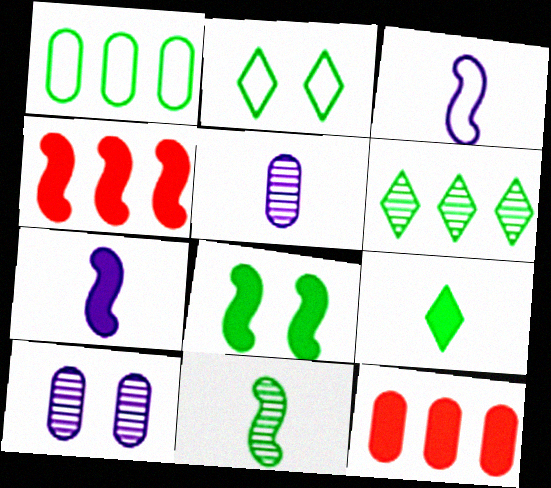[[2, 4, 5], 
[2, 6, 9], 
[4, 7, 8]]